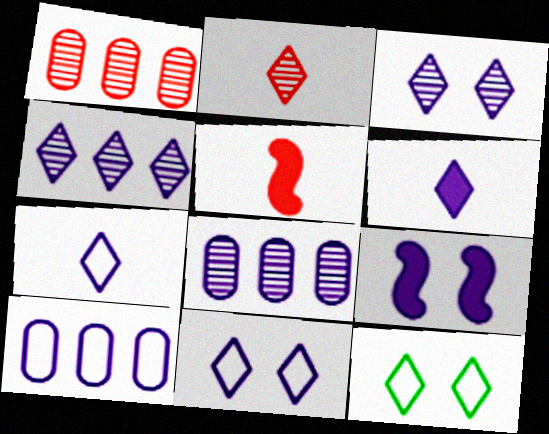[[4, 6, 11], 
[5, 8, 12], 
[7, 8, 9]]